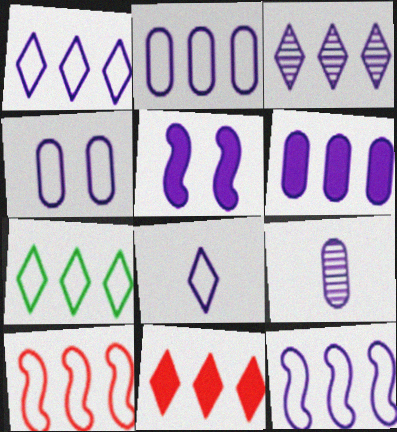[[1, 2, 12], 
[1, 5, 9], 
[2, 7, 10], 
[3, 6, 12], 
[3, 7, 11], 
[4, 6, 9], 
[4, 8, 12]]